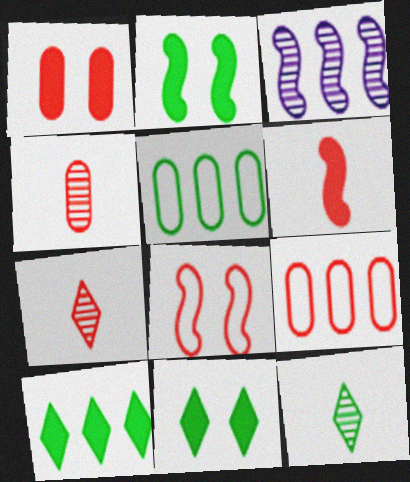[[1, 4, 9], 
[2, 5, 12], 
[3, 9, 10]]